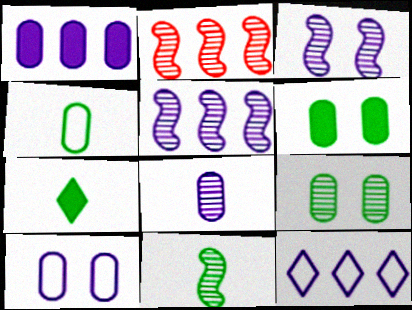[[1, 5, 12], 
[1, 8, 10], 
[2, 3, 11], 
[2, 7, 10], 
[4, 7, 11]]